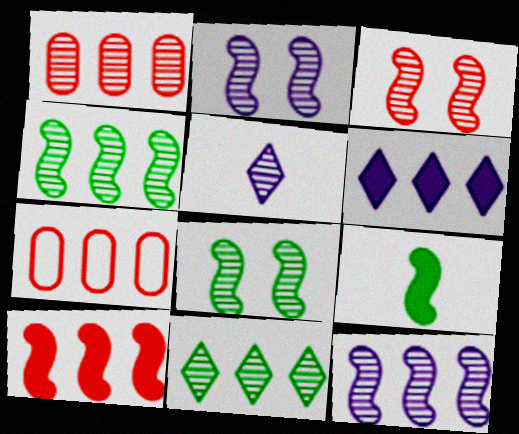[[1, 5, 8], 
[1, 11, 12], 
[2, 3, 8], 
[4, 6, 7]]